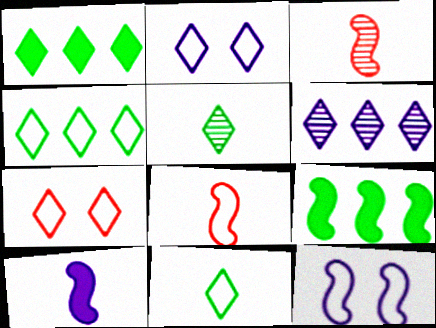[[3, 9, 12]]